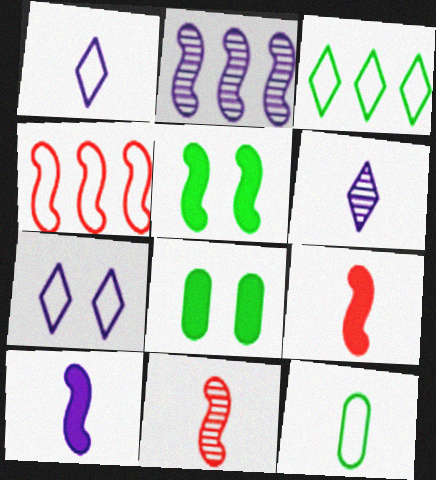[[4, 6, 8], 
[4, 7, 12], 
[6, 9, 12]]